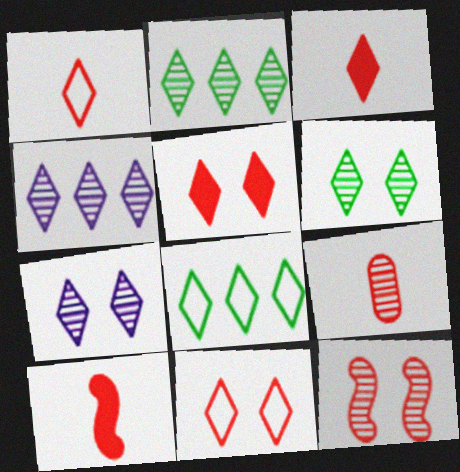[[1, 9, 10], 
[3, 7, 8]]